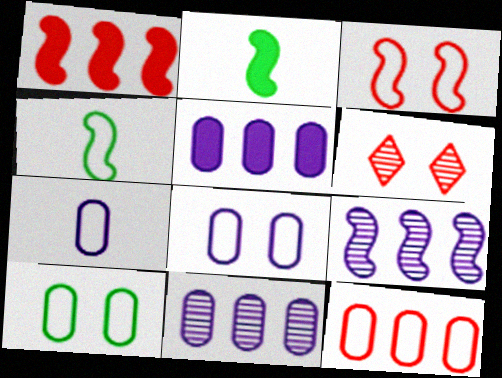[[2, 3, 9], 
[4, 5, 6], 
[7, 10, 12]]